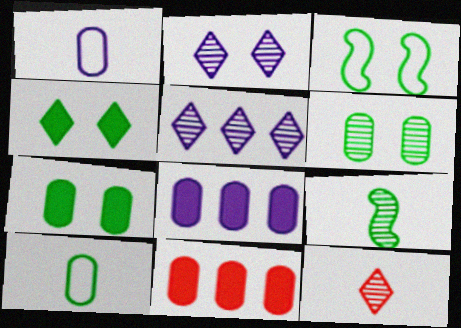[[1, 6, 11], 
[3, 4, 6], 
[3, 8, 12]]